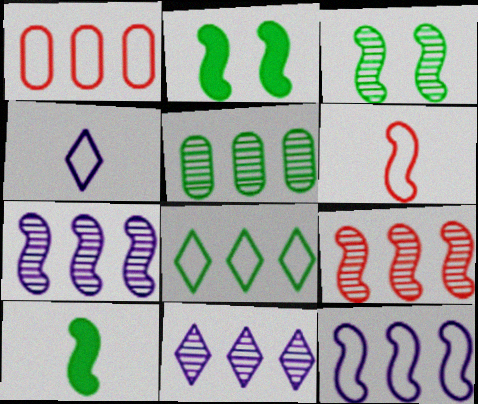[[1, 8, 12], 
[2, 6, 7], 
[5, 9, 11]]